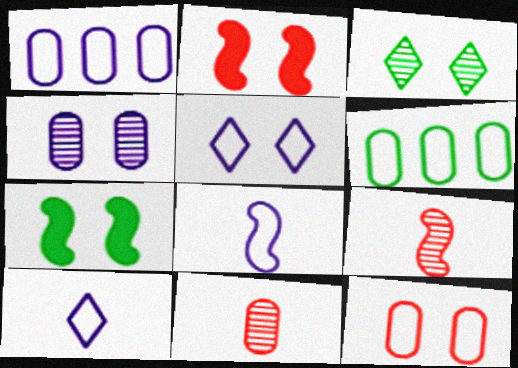[[1, 5, 8]]